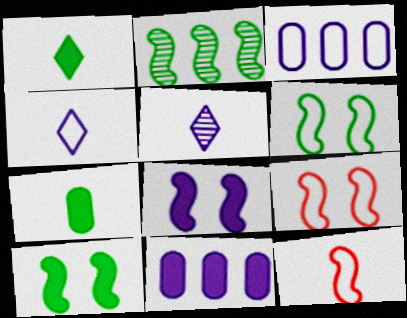[[2, 8, 12], 
[3, 5, 8], 
[5, 7, 12]]